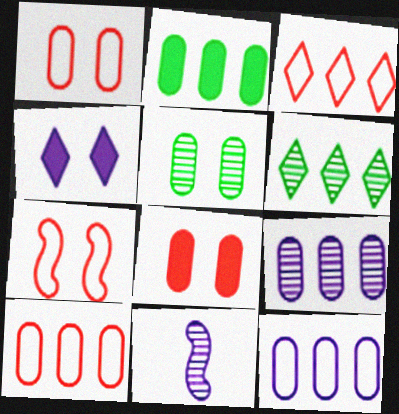[[2, 9, 10], 
[4, 5, 7], 
[4, 11, 12]]